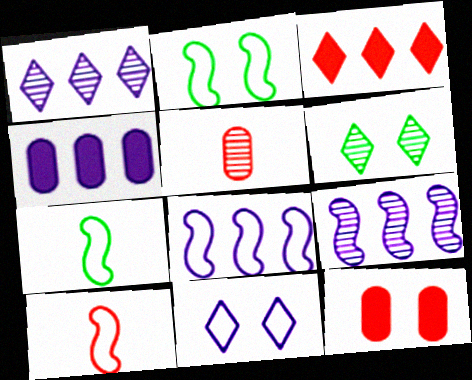[[1, 4, 8], 
[1, 7, 12], 
[2, 8, 10], 
[4, 6, 10], 
[5, 6, 9]]